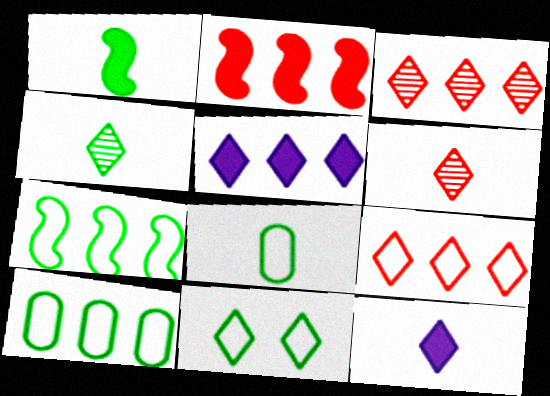[[1, 4, 8], 
[3, 11, 12], 
[5, 6, 11], 
[7, 8, 11]]